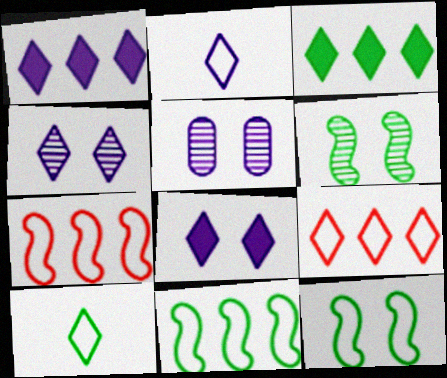[[1, 2, 4]]